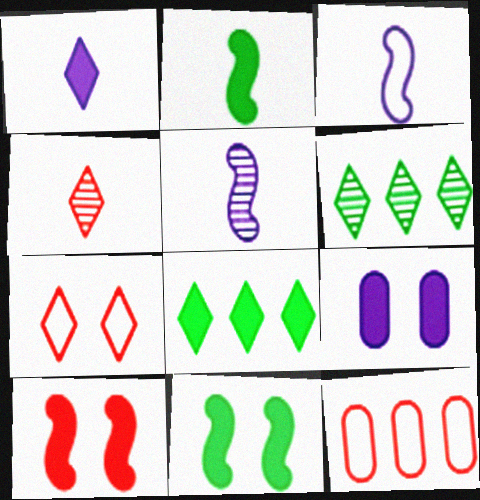[[1, 6, 7], 
[4, 10, 12]]